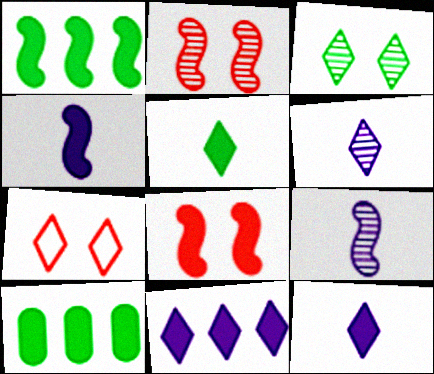[[1, 4, 8], 
[7, 9, 10], 
[8, 10, 12]]